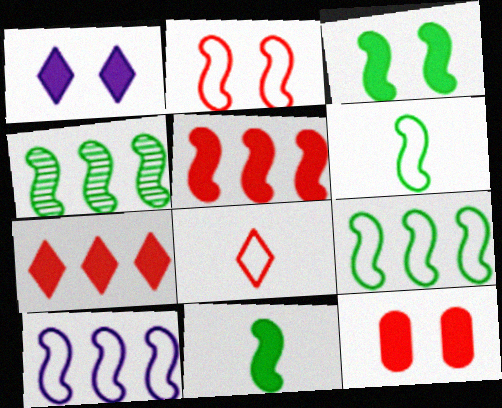[[1, 3, 12], 
[2, 6, 10], 
[3, 4, 6], 
[4, 5, 10]]